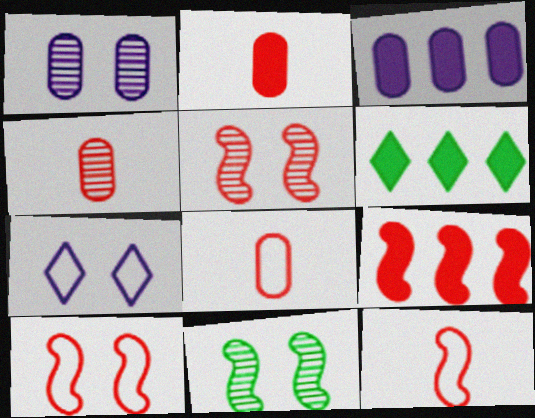[[1, 6, 12], 
[2, 4, 8], 
[3, 6, 9], 
[5, 9, 12]]